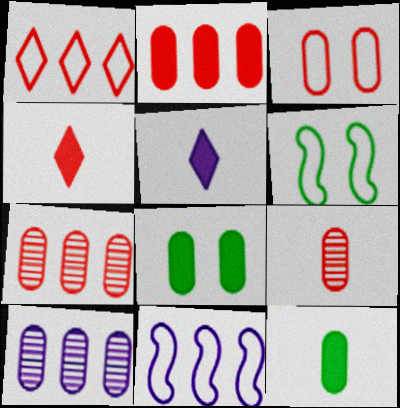[[2, 3, 9], 
[3, 10, 12], 
[4, 6, 10], 
[5, 6, 7]]